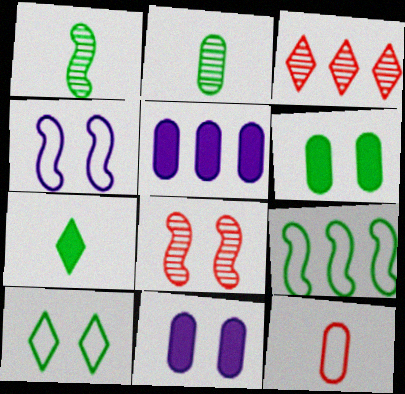[[3, 5, 9], 
[8, 10, 11]]